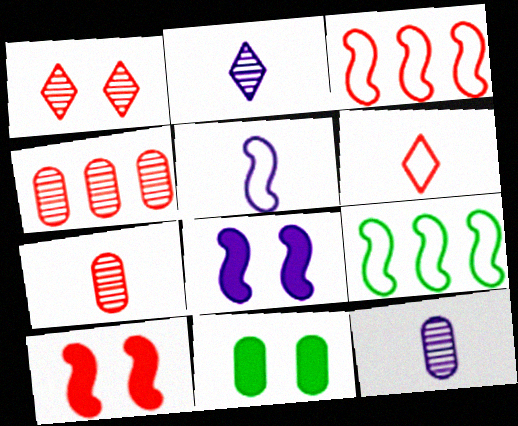[[2, 3, 11], 
[4, 6, 10]]